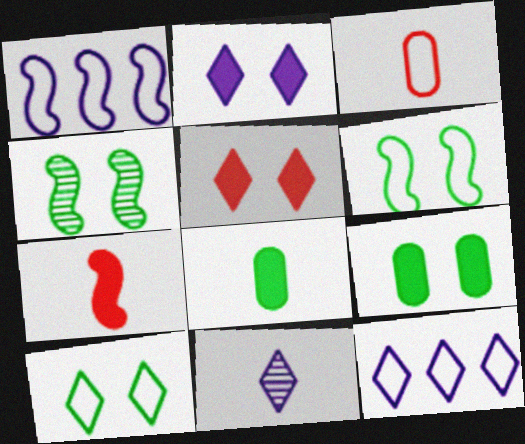[[1, 3, 10], 
[1, 4, 7], 
[2, 11, 12], 
[3, 6, 12], 
[4, 9, 10]]